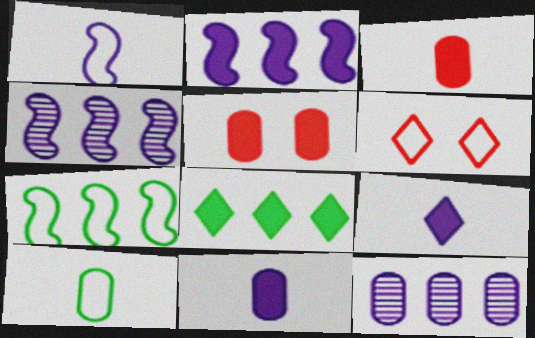[[5, 10, 12]]